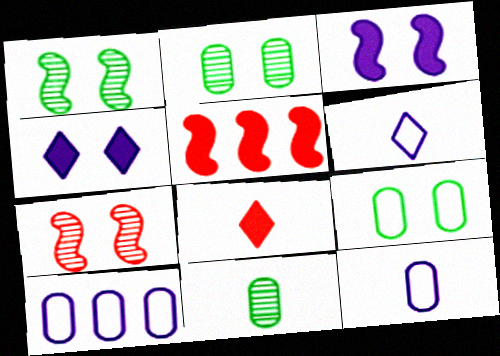[[1, 8, 10], 
[2, 5, 6], 
[4, 7, 9]]